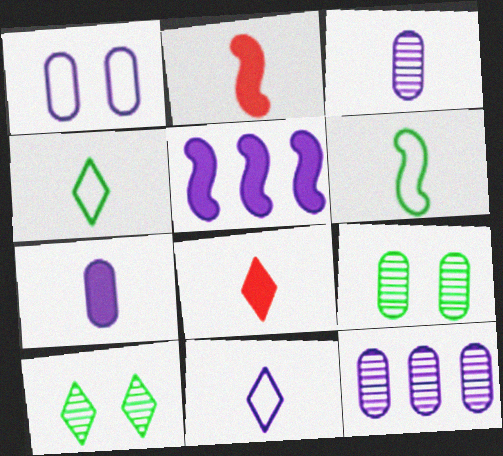[[1, 7, 12], 
[2, 3, 4], 
[3, 6, 8]]